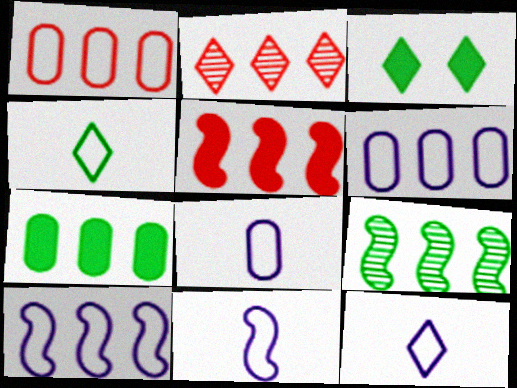[[1, 2, 5], 
[2, 3, 12], 
[2, 7, 10], 
[5, 9, 10], 
[8, 11, 12]]